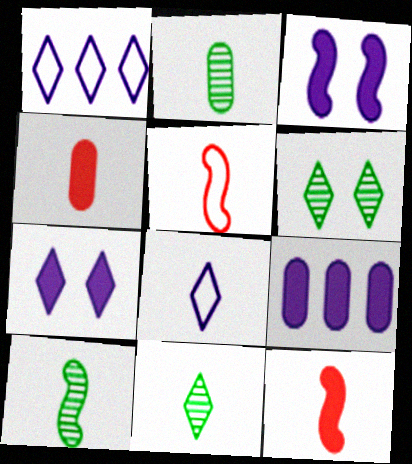[[2, 8, 12], 
[2, 10, 11], 
[4, 8, 10], 
[5, 6, 9]]